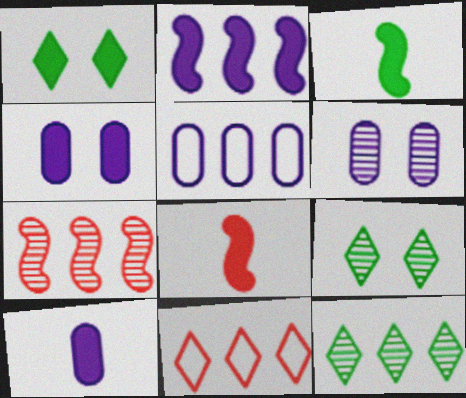[[3, 6, 11], 
[5, 6, 10], 
[5, 8, 9]]